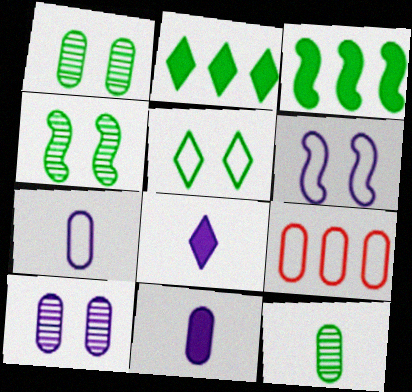[[1, 9, 11], 
[3, 5, 12], 
[4, 8, 9]]